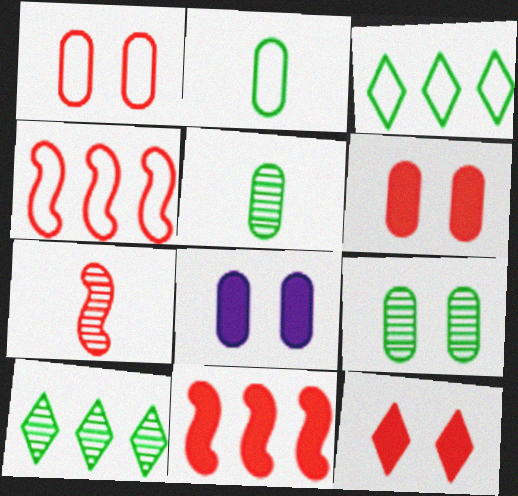[[1, 8, 9], 
[3, 7, 8]]